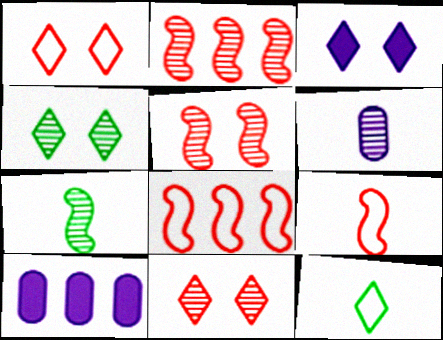[[1, 3, 4], 
[1, 7, 10], 
[2, 4, 6], 
[4, 9, 10], 
[5, 10, 12]]